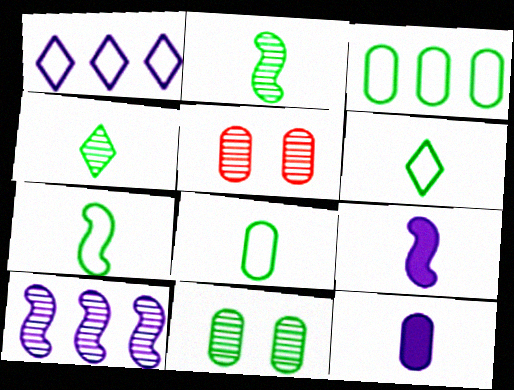[[3, 5, 12], 
[4, 5, 10], 
[6, 7, 8]]